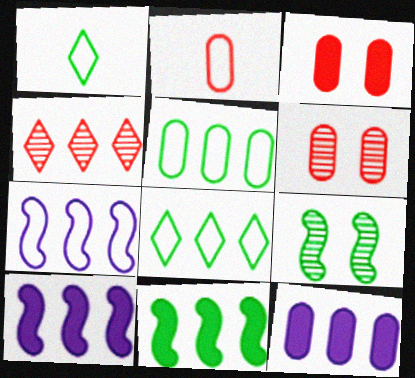[[1, 6, 10], 
[4, 5, 10]]